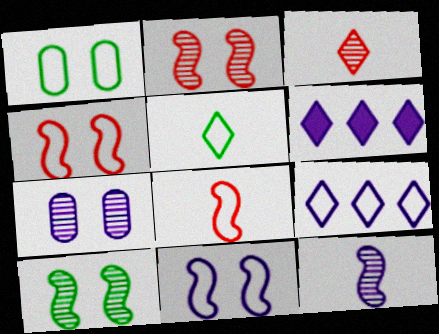[[1, 8, 9]]